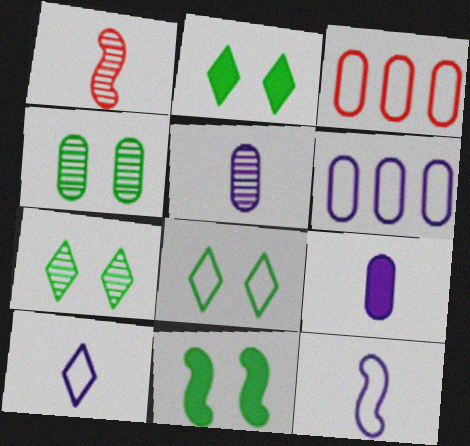[[1, 2, 6], 
[2, 7, 8], 
[3, 4, 9], 
[3, 8, 12], 
[4, 8, 11]]